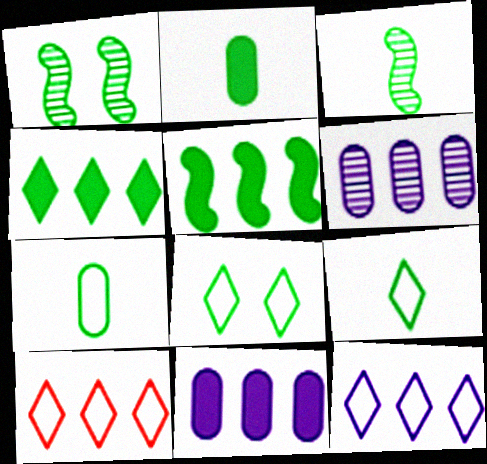[[1, 4, 7], 
[2, 3, 9], 
[5, 6, 10]]